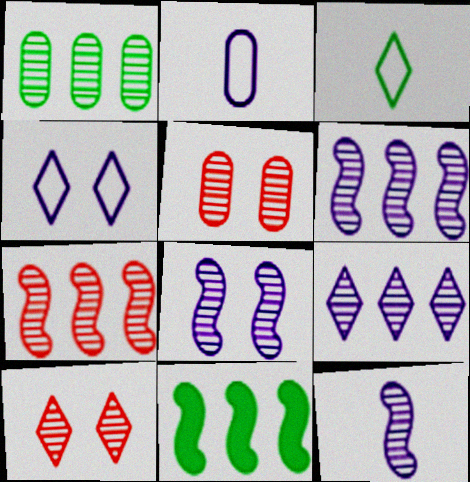[[1, 7, 9], 
[1, 10, 12], 
[2, 10, 11], 
[6, 8, 12]]